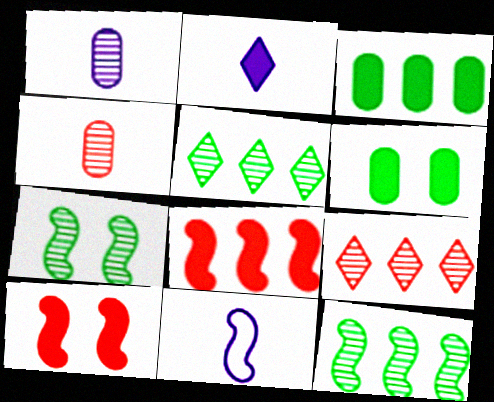[[1, 2, 11], 
[1, 7, 9], 
[2, 3, 10], 
[2, 6, 8], 
[6, 9, 11], 
[7, 8, 11], 
[10, 11, 12]]